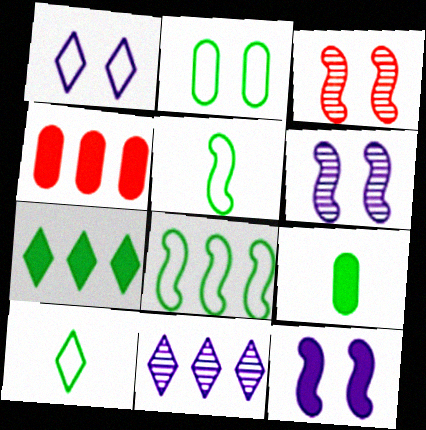[[2, 8, 10], 
[4, 6, 10], 
[4, 8, 11]]